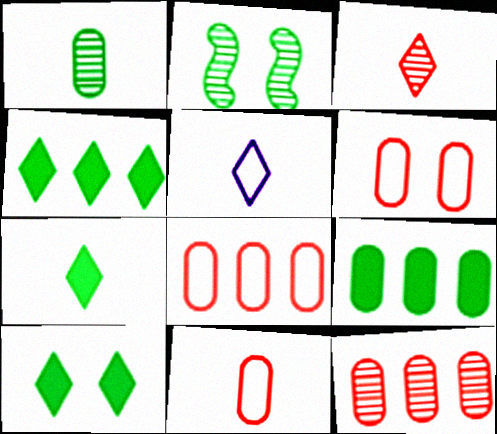[[3, 5, 7], 
[4, 7, 10], 
[6, 8, 11]]